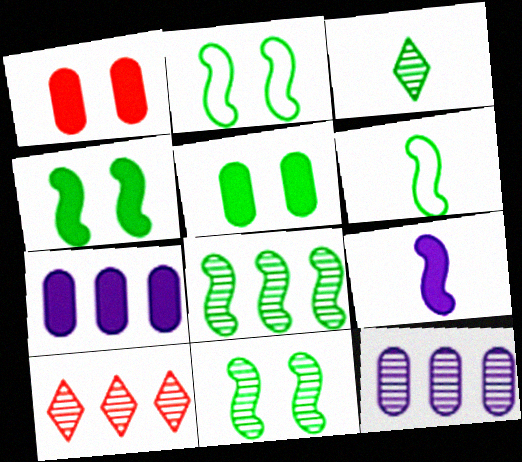[[2, 4, 11], 
[4, 6, 8], 
[8, 10, 12]]